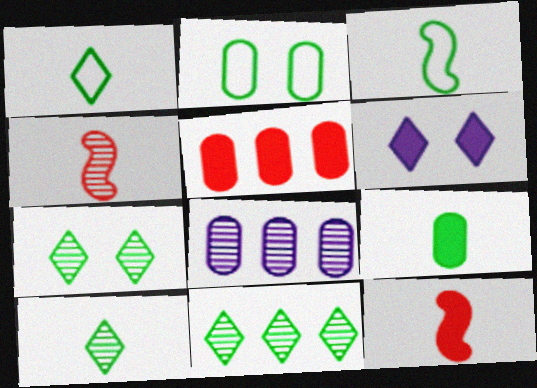[[3, 9, 10], 
[4, 7, 8], 
[7, 10, 11]]